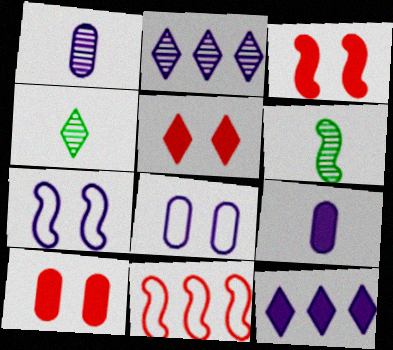[[1, 7, 12], 
[2, 7, 9], 
[3, 5, 10]]